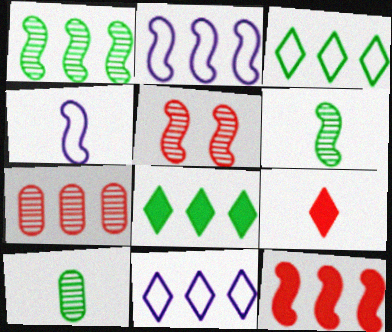[[1, 2, 12], 
[2, 7, 8], 
[4, 9, 10]]